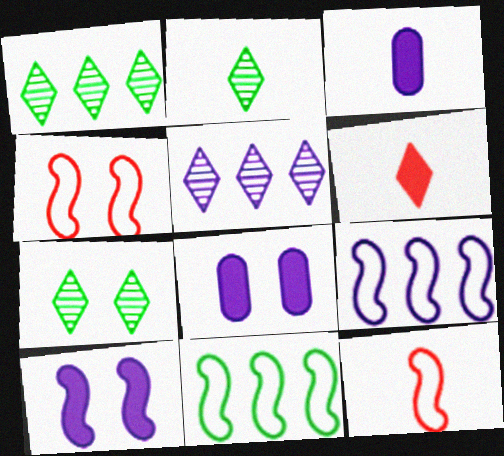[[1, 2, 7], 
[1, 3, 4], 
[1, 8, 12], 
[2, 3, 12], 
[4, 7, 8]]